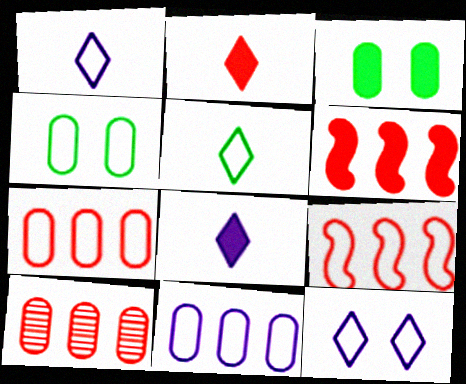[[1, 4, 9], 
[3, 6, 8]]